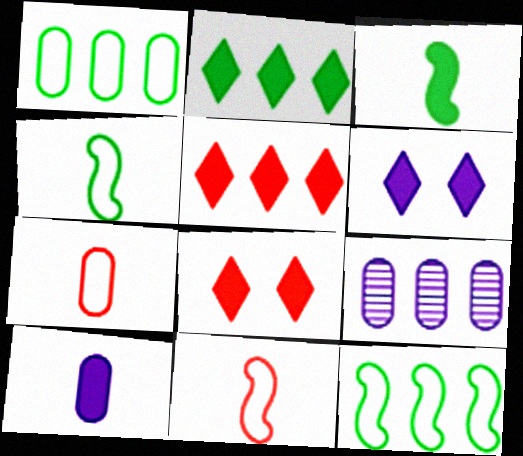[[4, 8, 9], 
[5, 9, 12]]